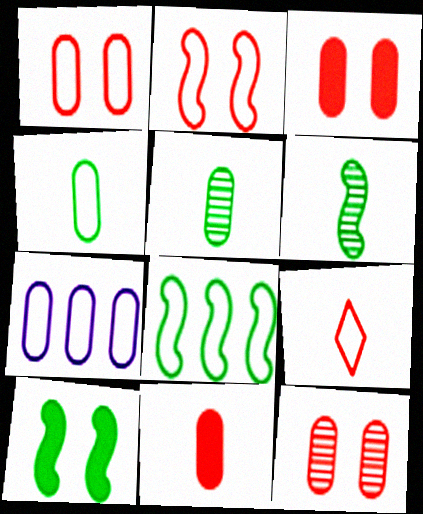[[1, 3, 12], 
[1, 4, 7], 
[3, 5, 7], 
[6, 8, 10]]